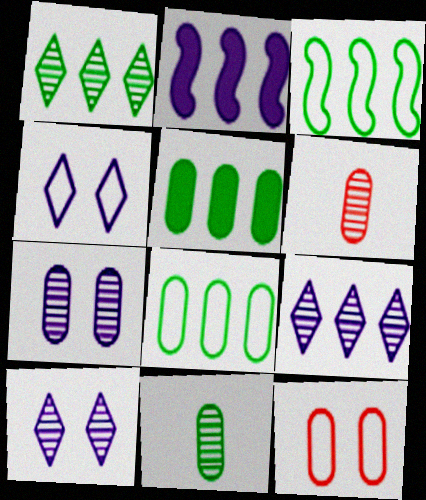[[1, 3, 5]]